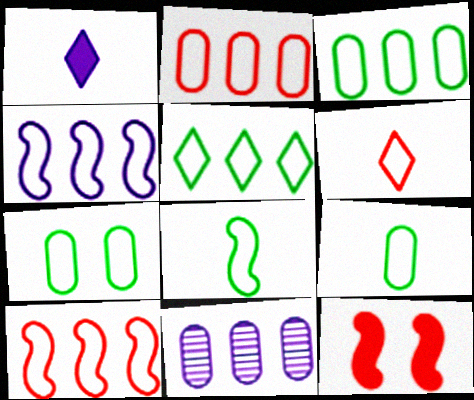[[2, 4, 5], 
[3, 7, 9], 
[4, 6, 7], 
[5, 7, 8]]